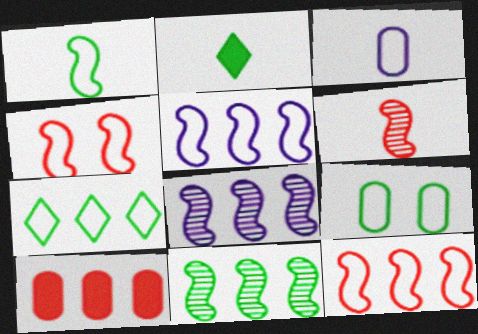[[1, 4, 5], 
[1, 7, 9], 
[2, 3, 6], 
[2, 9, 11], 
[3, 4, 7], 
[7, 8, 10]]